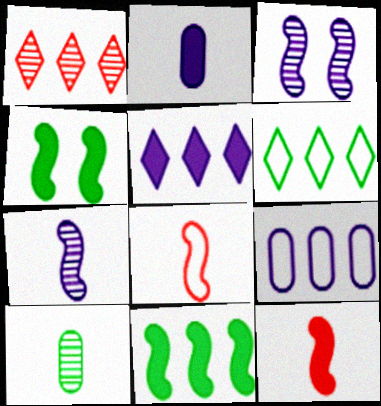[[1, 3, 10], 
[1, 5, 6], 
[1, 9, 11], 
[3, 8, 11], 
[4, 6, 10]]